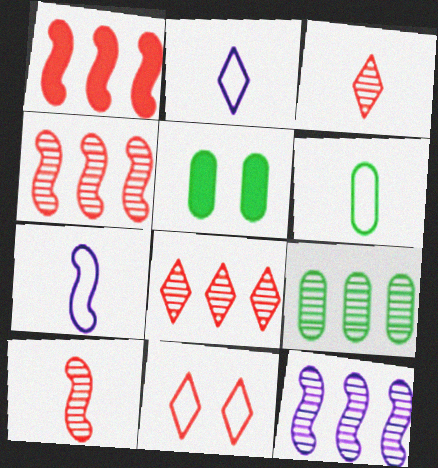[[2, 4, 5], 
[5, 6, 9], 
[5, 7, 8], 
[8, 9, 12]]